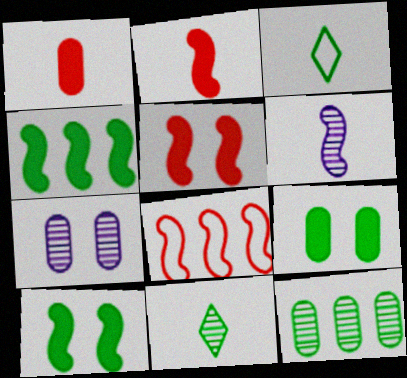[[1, 3, 6], 
[3, 10, 12], 
[6, 8, 10]]